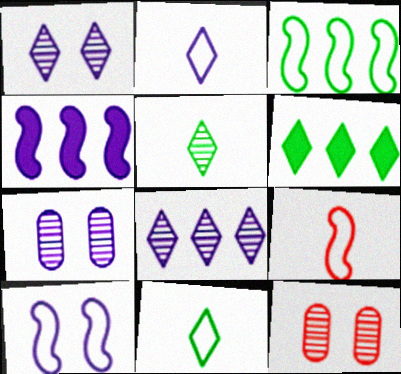[[2, 4, 7], 
[3, 9, 10], 
[4, 11, 12], 
[6, 7, 9]]